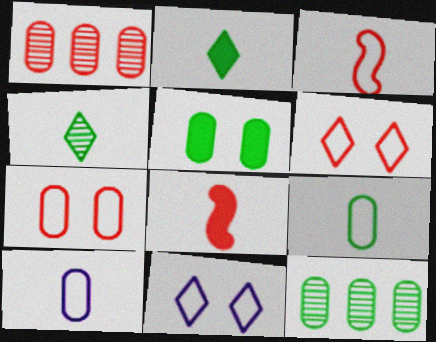[[1, 5, 10], 
[1, 6, 8], 
[4, 8, 10], 
[5, 9, 12], 
[8, 11, 12]]